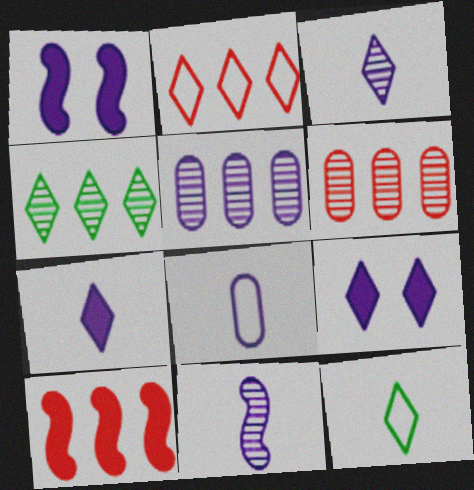[[1, 6, 12], 
[2, 6, 10], 
[7, 8, 11]]